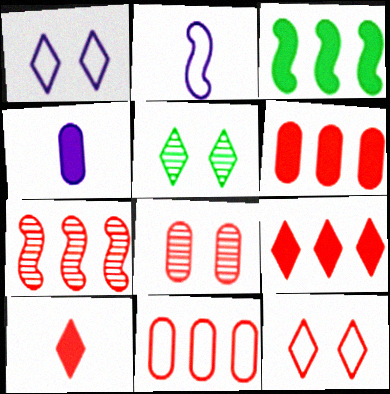[[2, 5, 6], 
[7, 9, 11]]